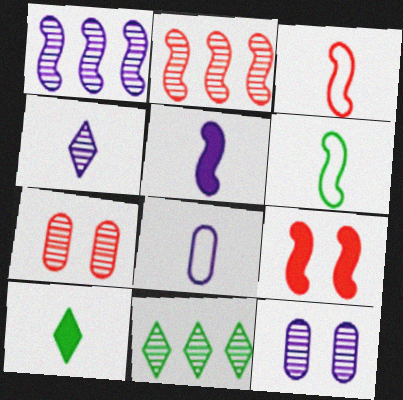[[1, 4, 12], 
[1, 6, 9], 
[2, 3, 9], 
[4, 5, 8], 
[8, 9, 11]]